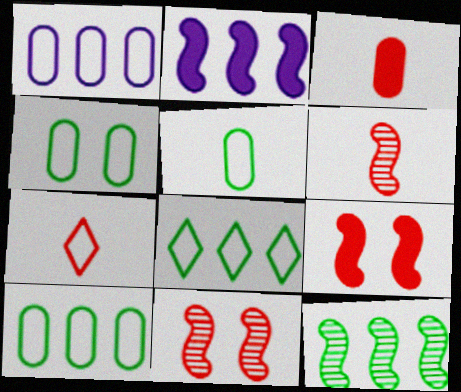[[3, 6, 7], 
[4, 5, 10]]